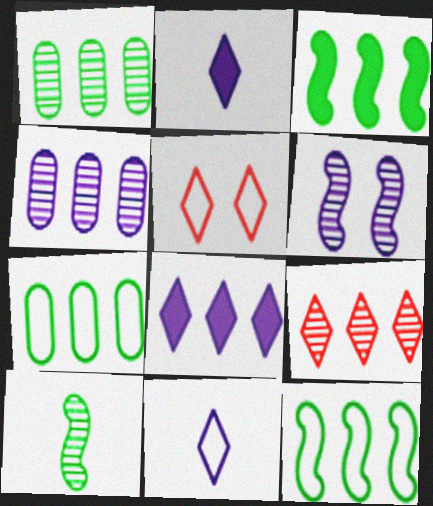[]